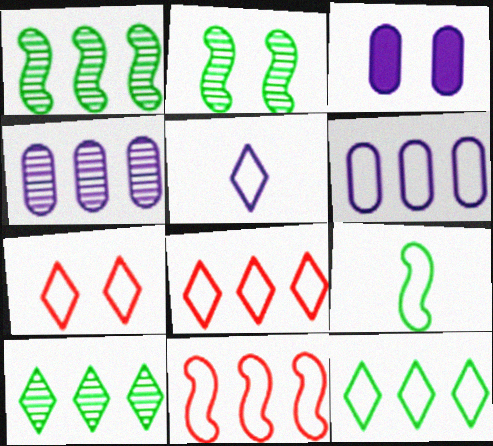[[2, 3, 7], 
[5, 7, 12], 
[6, 7, 9], 
[6, 11, 12]]